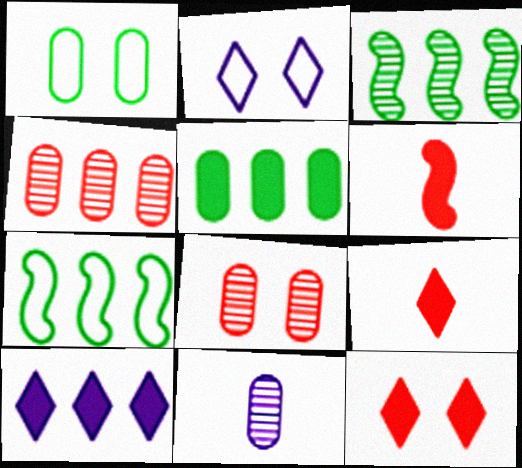[[4, 7, 10], 
[7, 11, 12]]